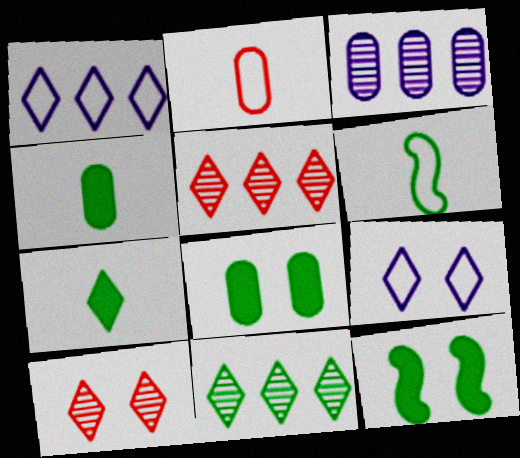[[1, 7, 10], 
[2, 3, 8], 
[5, 7, 9], 
[6, 8, 11]]